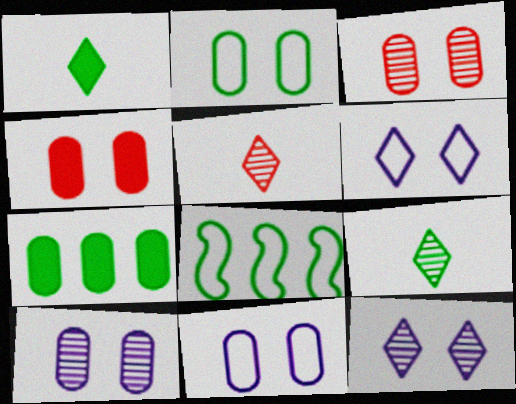[[2, 4, 10]]